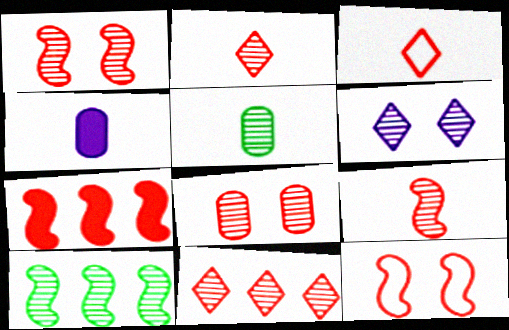[[3, 7, 8], 
[7, 9, 12], 
[8, 9, 11]]